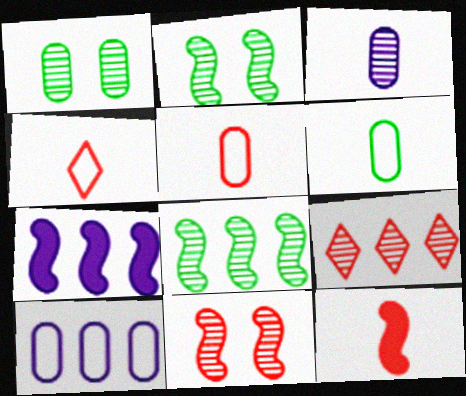[[1, 4, 7], 
[2, 3, 9]]